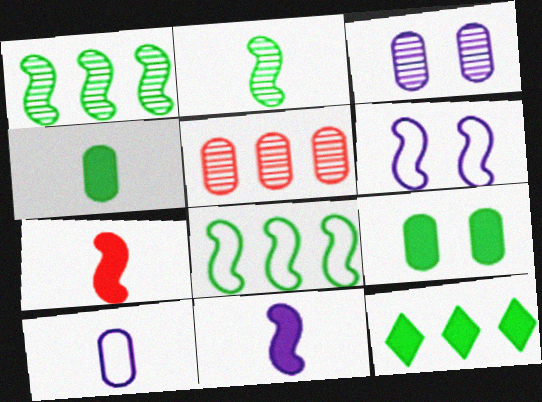[[1, 6, 7], 
[5, 9, 10]]